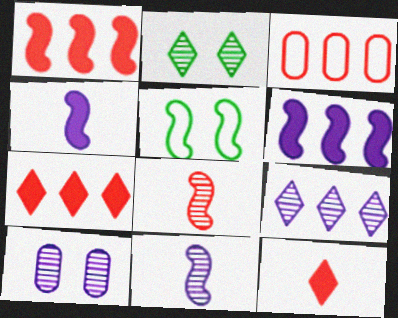[[1, 5, 11], 
[2, 3, 4], 
[5, 6, 8], 
[9, 10, 11]]